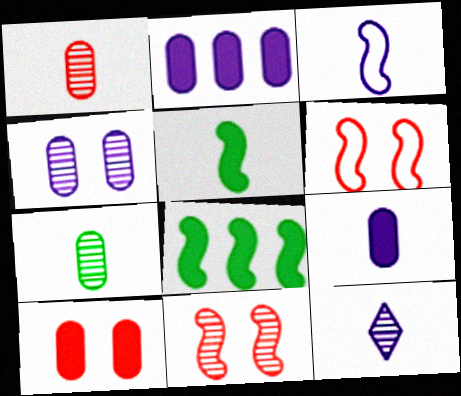[[3, 8, 11], 
[3, 9, 12]]